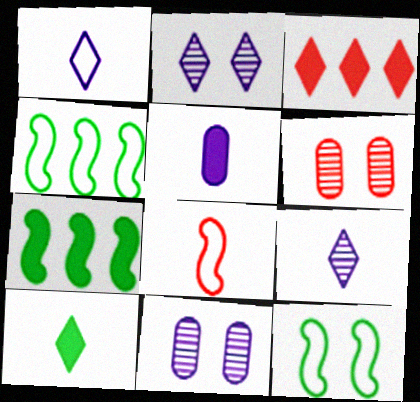[[1, 6, 7], 
[3, 6, 8]]